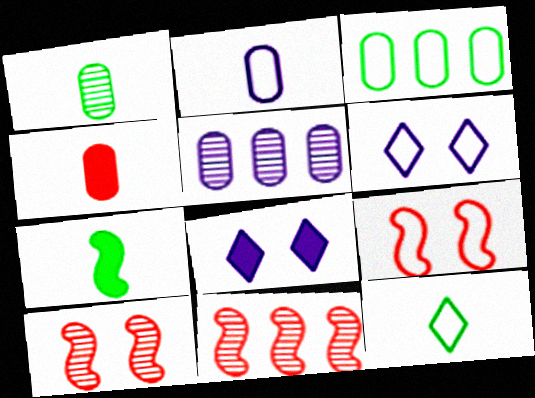[[1, 2, 4], 
[1, 7, 12]]